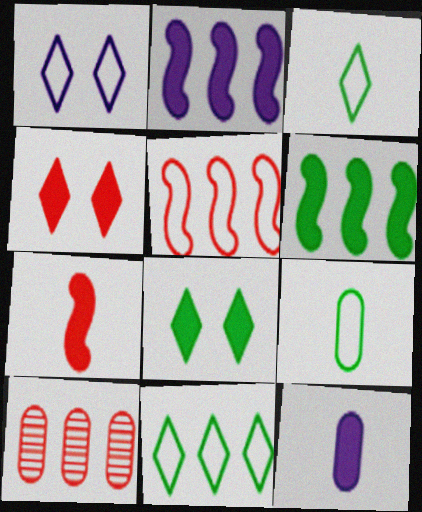[[1, 5, 9], 
[2, 10, 11], 
[4, 6, 12]]